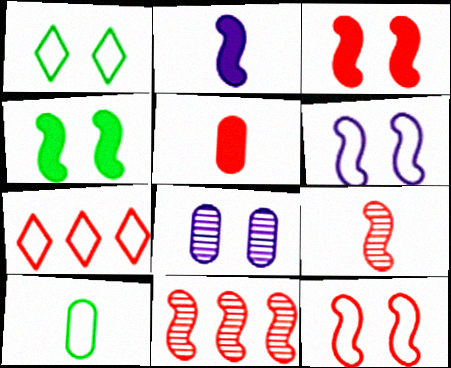[[1, 3, 8], 
[6, 7, 10]]